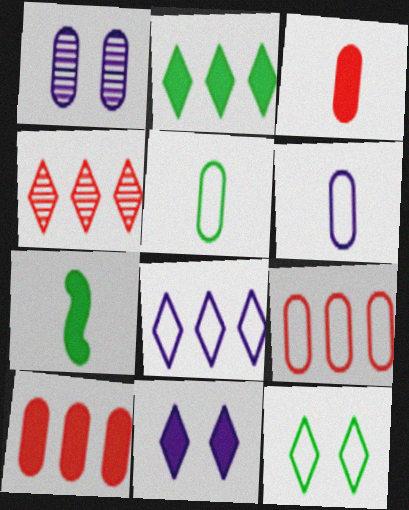[[1, 5, 10], 
[2, 4, 8], 
[7, 10, 11]]